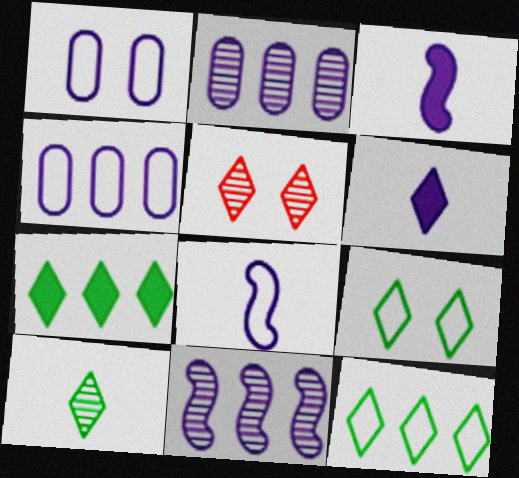[[1, 6, 11], 
[5, 6, 12], 
[7, 9, 10]]